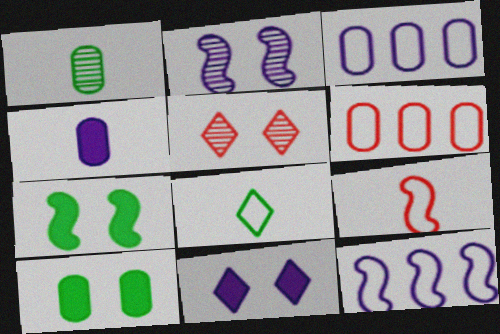[]